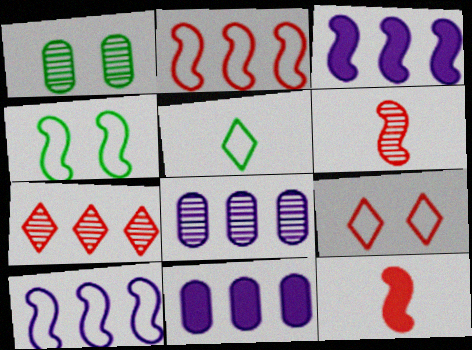[[3, 4, 6]]